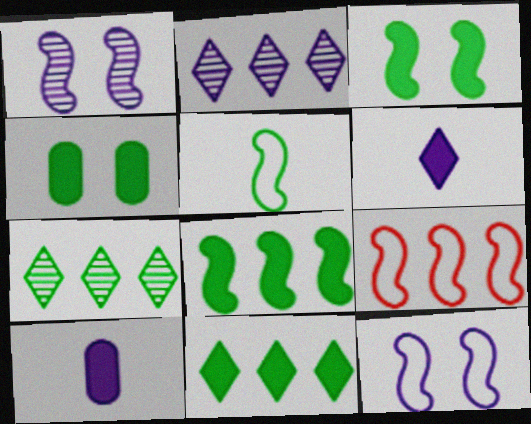[[2, 10, 12], 
[4, 5, 7], 
[5, 9, 12]]